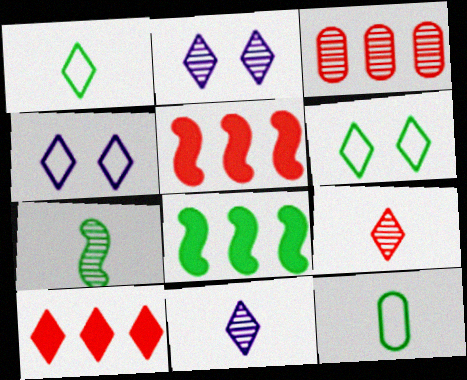[[1, 2, 10], 
[2, 3, 7], 
[2, 5, 12], 
[6, 10, 11]]